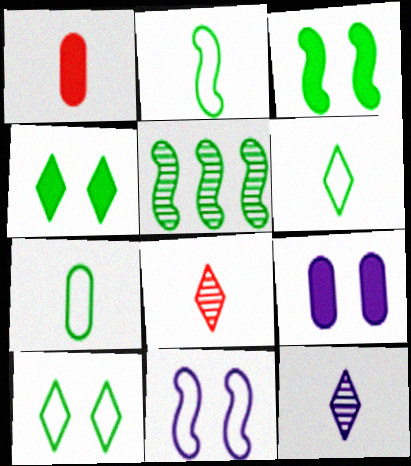[[1, 2, 12], 
[2, 3, 5], 
[2, 6, 7], 
[4, 5, 7]]